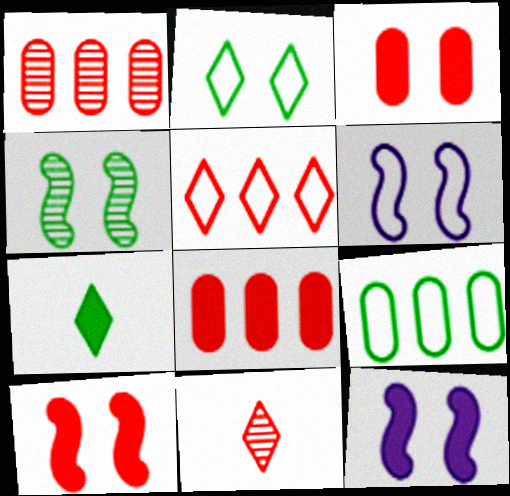[[1, 6, 7], 
[4, 6, 10], 
[4, 7, 9], 
[7, 8, 12], 
[9, 11, 12]]